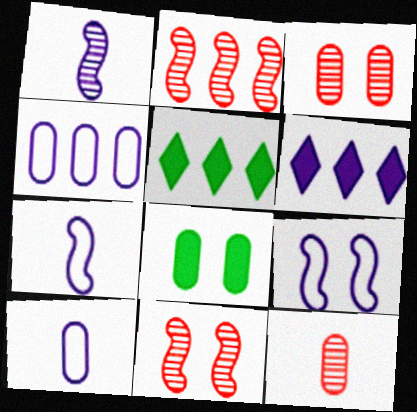[[2, 4, 5], 
[3, 5, 7], 
[4, 8, 12], 
[5, 9, 12], 
[5, 10, 11]]